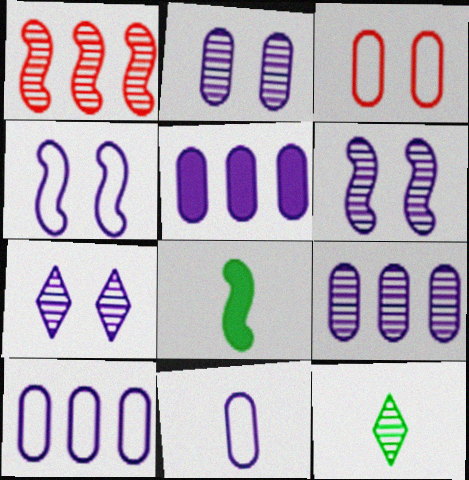[[1, 2, 12], 
[1, 4, 8], 
[2, 5, 11], 
[2, 6, 7], 
[5, 9, 10]]